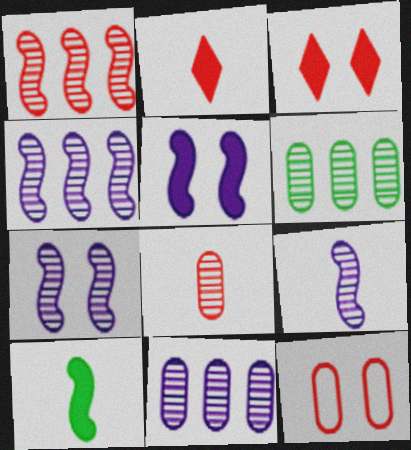[[1, 2, 12], 
[4, 7, 9]]